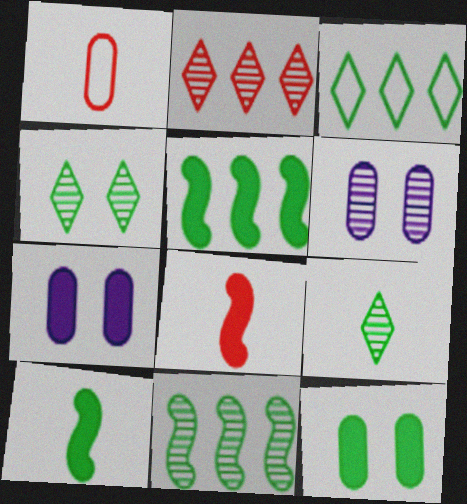[[3, 6, 8]]